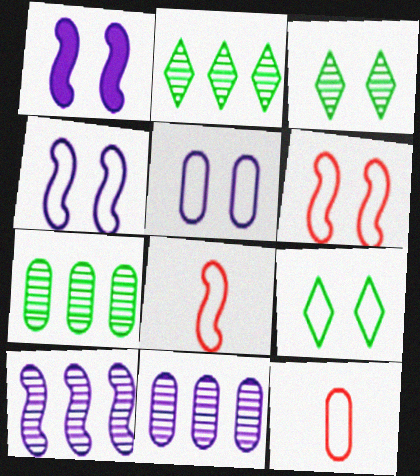[[1, 2, 12], 
[5, 6, 9]]